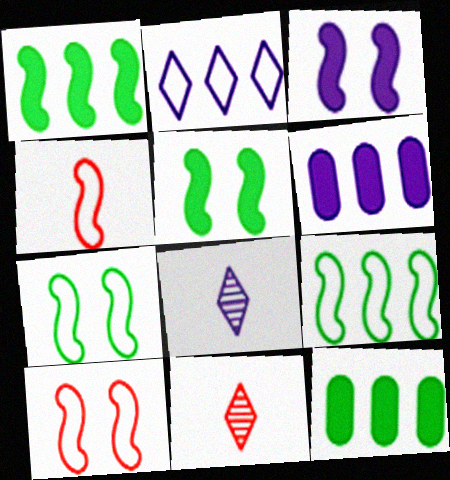[[6, 7, 11], 
[8, 10, 12]]